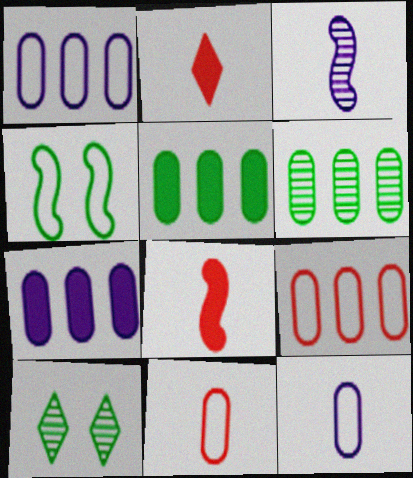[[1, 8, 10], 
[6, 7, 9]]